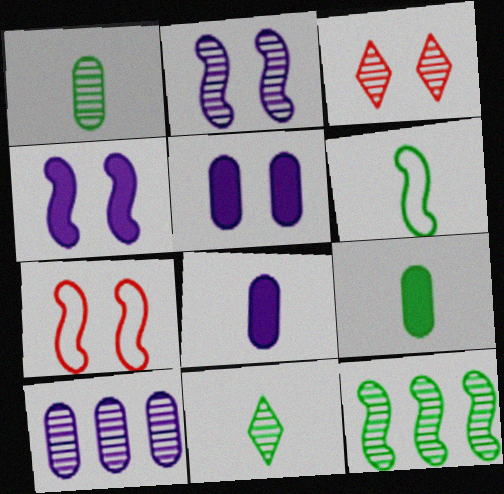[[6, 9, 11]]